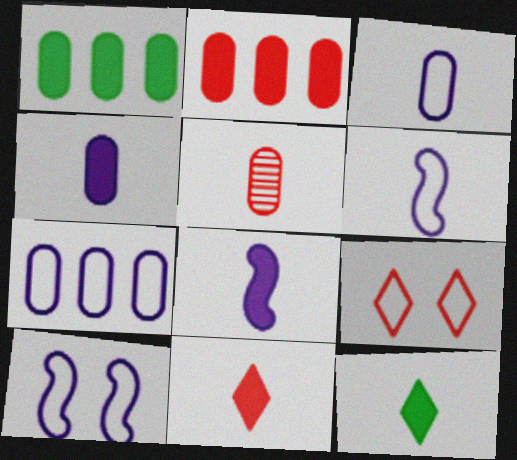[[5, 6, 12]]